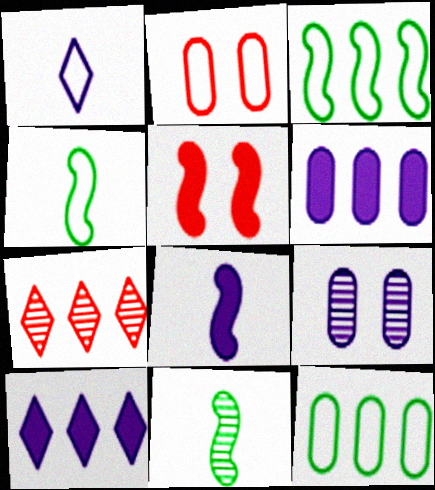[[1, 2, 3], 
[2, 10, 11], 
[3, 6, 7], 
[7, 9, 11]]